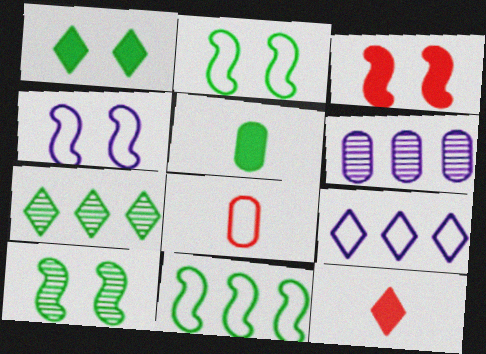[[2, 5, 7], 
[2, 6, 12], 
[2, 8, 9], 
[3, 4, 10]]